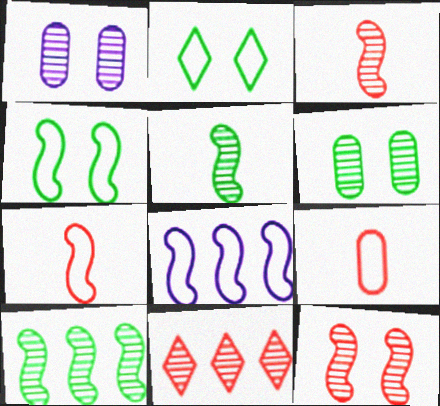[[1, 5, 11], 
[2, 8, 9], 
[4, 7, 8]]